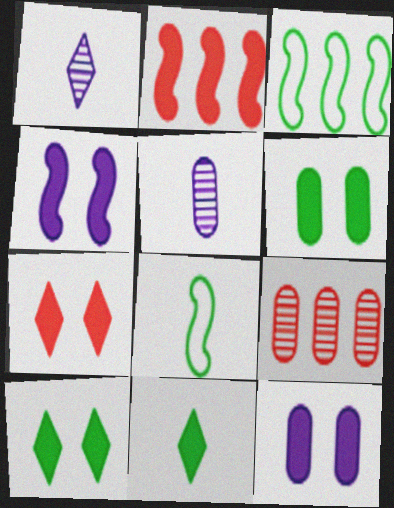[[2, 11, 12], 
[3, 5, 7], 
[4, 6, 7]]